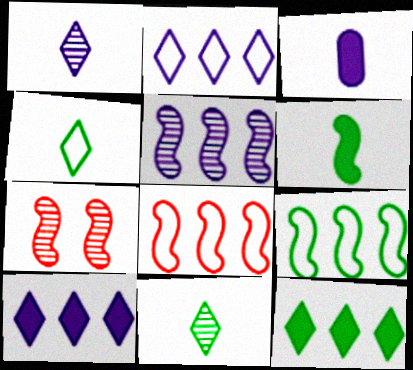[]